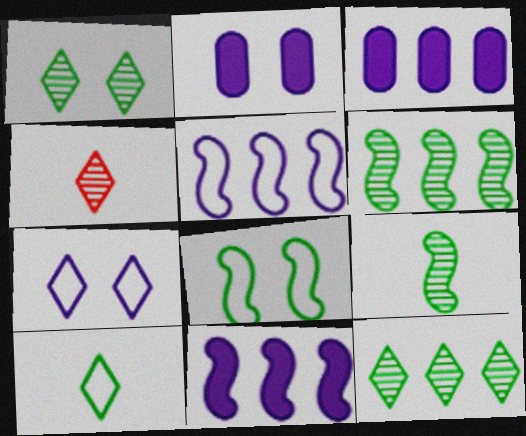[[3, 4, 8]]